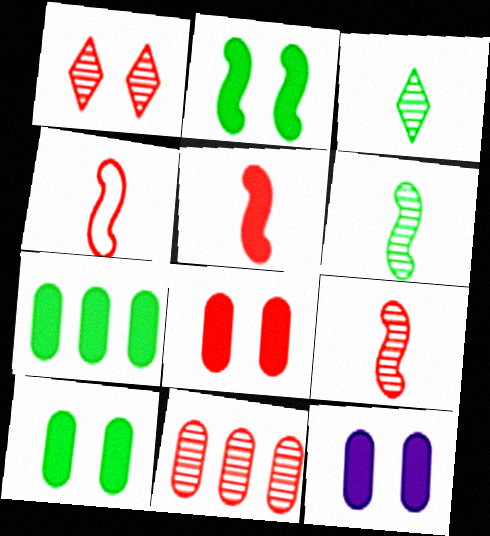[[1, 9, 11], 
[4, 5, 9], 
[8, 10, 12]]